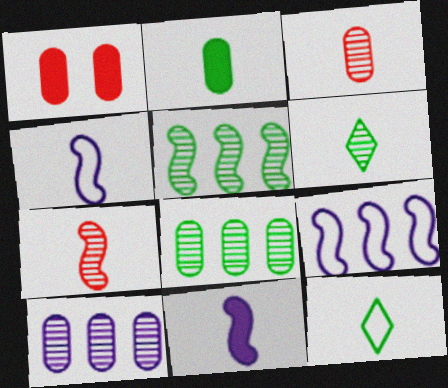[[1, 6, 9], 
[3, 11, 12]]